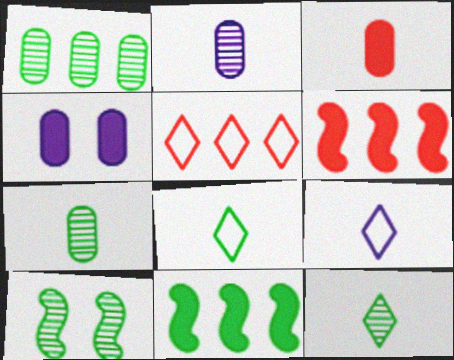[[1, 10, 12]]